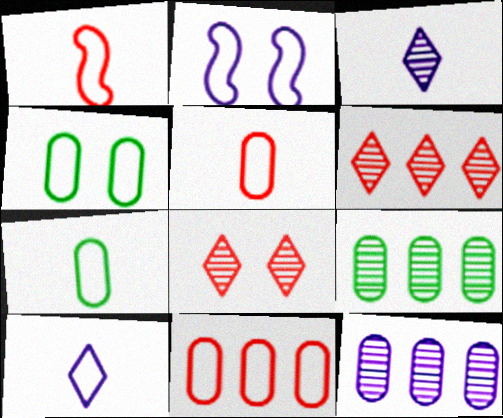[[1, 7, 10]]